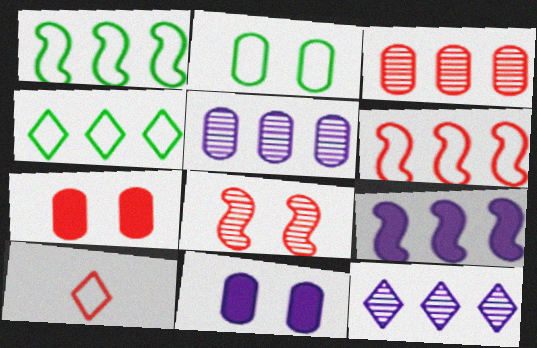[[3, 4, 9]]